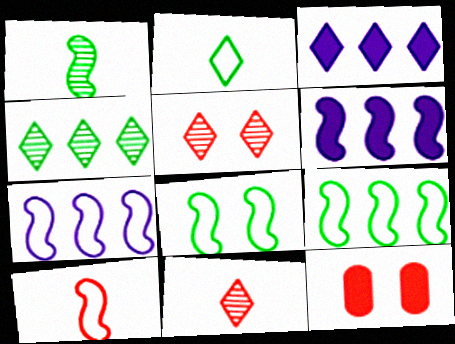[[2, 3, 5], 
[7, 8, 10]]